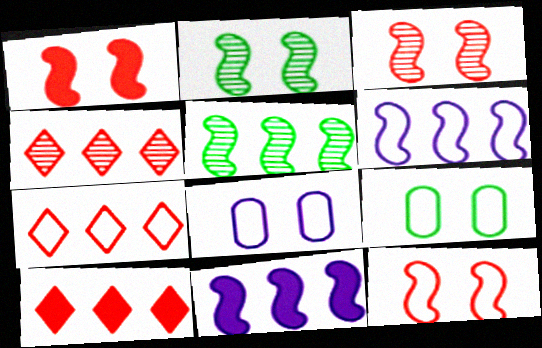[[1, 3, 12], 
[4, 7, 10]]